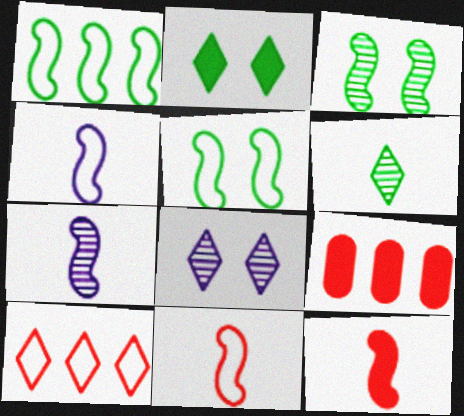[]